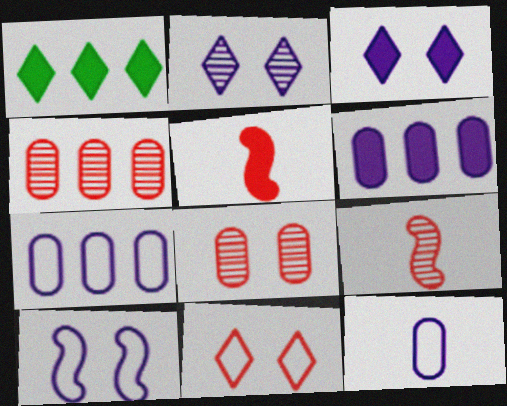[[4, 5, 11]]